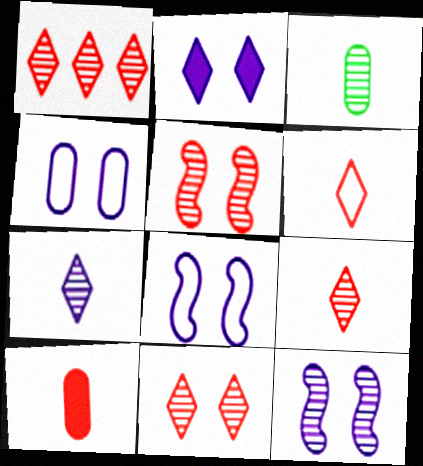[[1, 3, 12], 
[1, 9, 11], 
[2, 4, 12]]